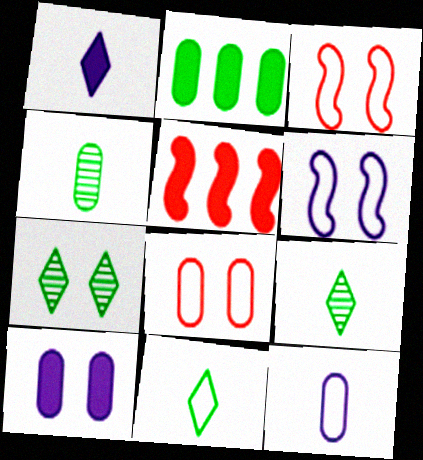[[3, 7, 10], 
[5, 7, 12]]